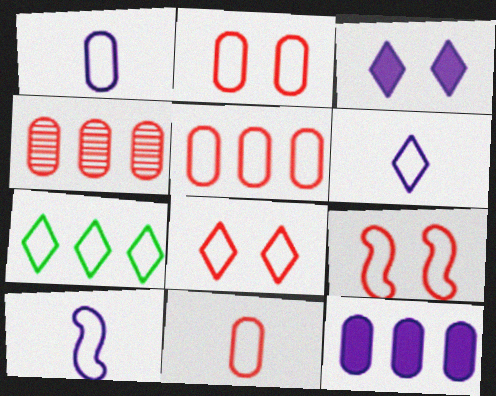[[1, 6, 10], 
[1, 7, 9], 
[2, 5, 11], 
[2, 7, 10], 
[2, 8, 9], 
[6, 7, 8]]